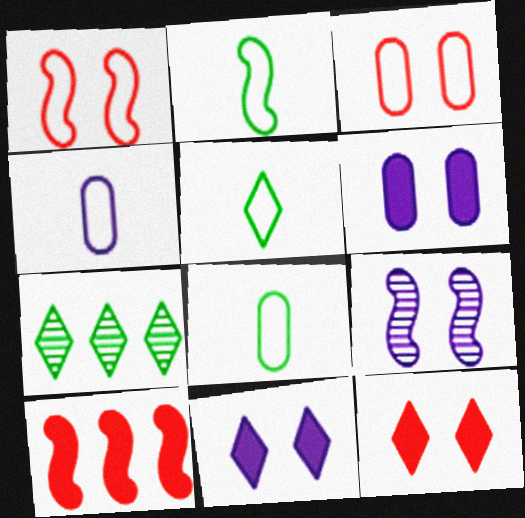[[2, 5, 8], 
[2, 9, 10]]